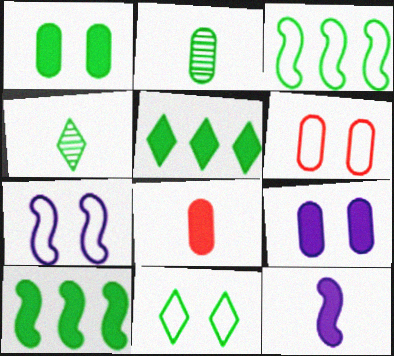[[1, 3, 4], 
[2, 10, 11], 
[4, 5, 11], 
[6, 7, 11]]